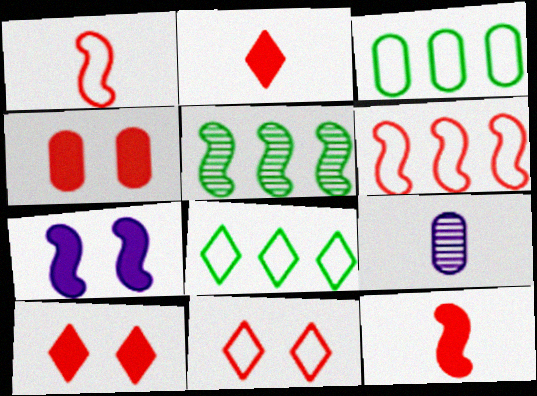[[1, 5, 7], 
[3, 4, 9]]